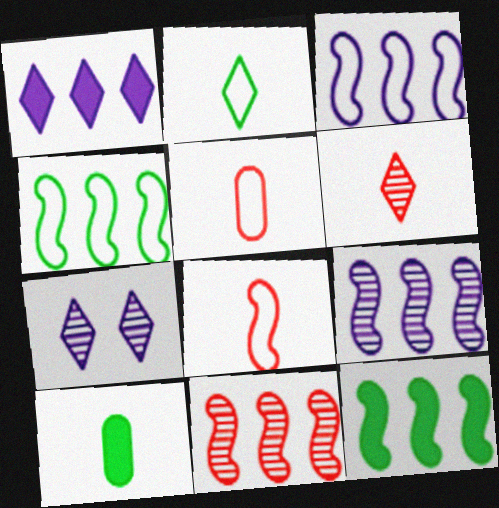[[3, 11, 12], 
[5, 7, 12]]